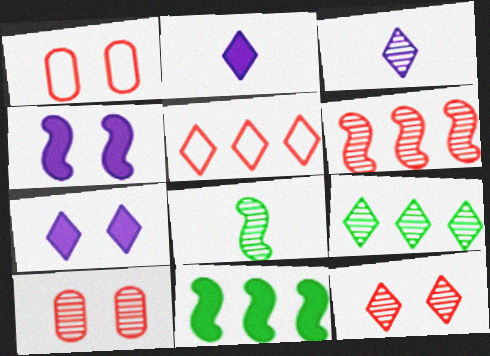[[1, 3, 11], 
[3, 9, 12]]